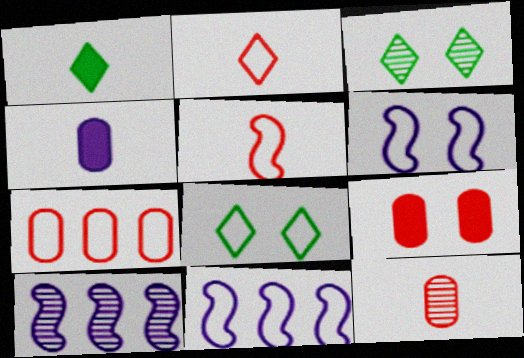[[3, 6, 9], 
[3, 10, 12], 
[7, 9, 12]]